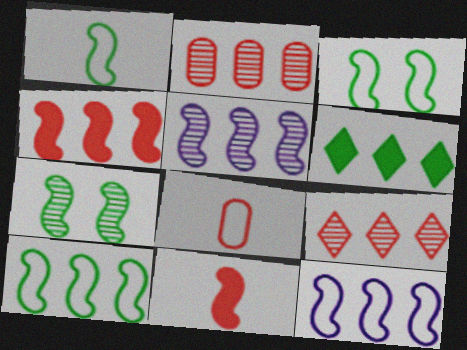[[1, 3, 10], 
[2, 6, 12], 
[3, 5, 11], 
[4, 5, 10], 
[7, 11, 12]]